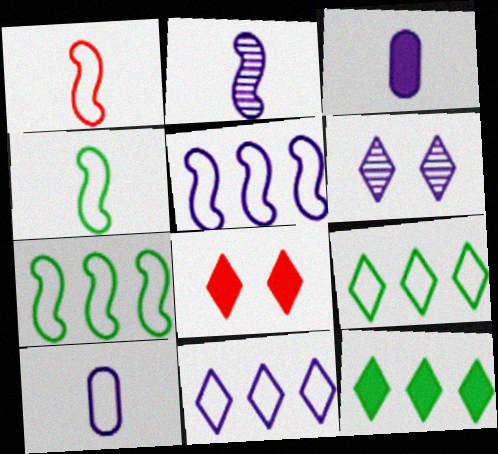[[3, 5, 6]]